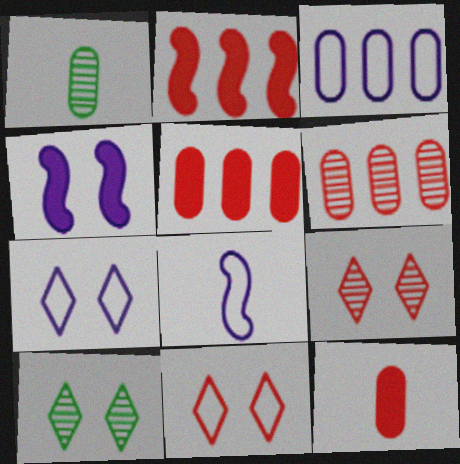[[1, 2, 7], 
[3, 7, 8], 
[5, 8, 10]]